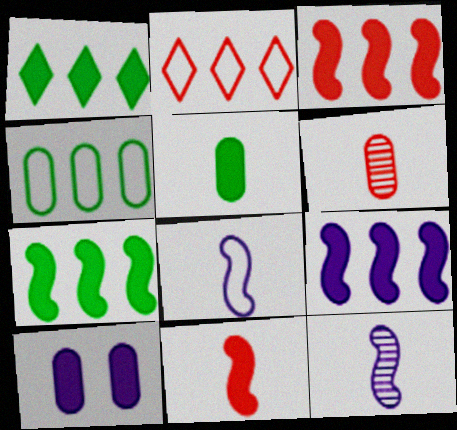[[1, 10, 11], 
[3, 7, 9], 
[4, 6, 10]]